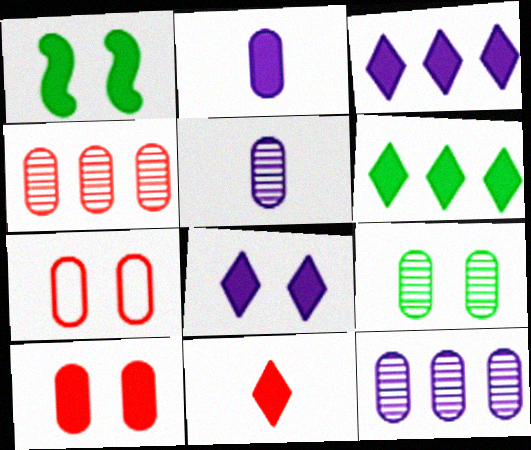[[1, 8, 10], 
[4, 5, 9], 
[6, 8, 11]]